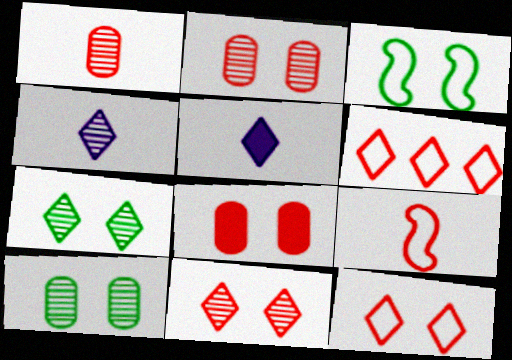[[5, 6, 7]]